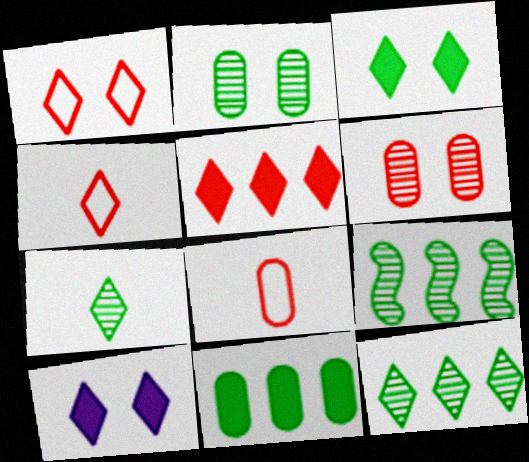[[2, 7, 9], 
[4, 10, 12], 
[8, 9, 10]]